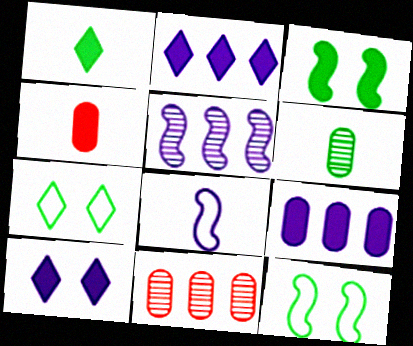[[2, 3, 4], 
[4, 5, 7]]